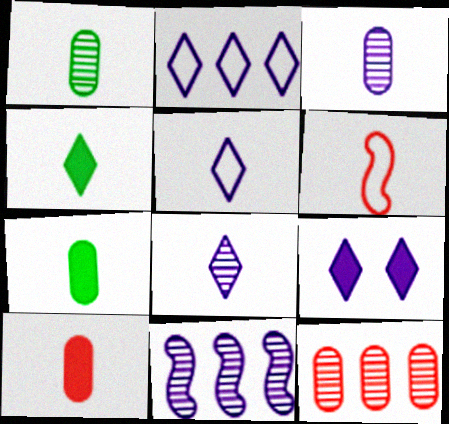[[2, 8, 9], 
[3, 4, 6], 
[6, 7, 8]]